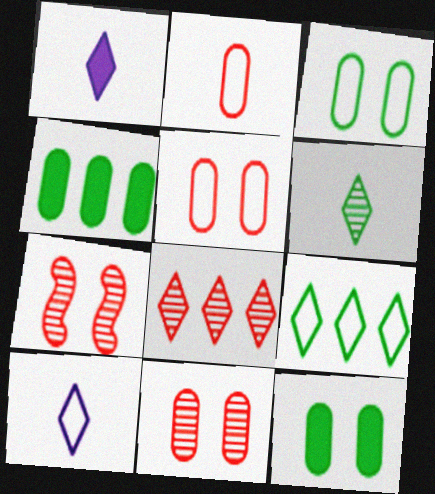[[4, 7, 10]]